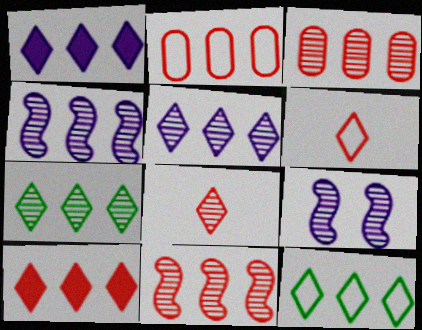[[2, 10, 11], 
[3, 4, 7], 
[5, 10, 12]]